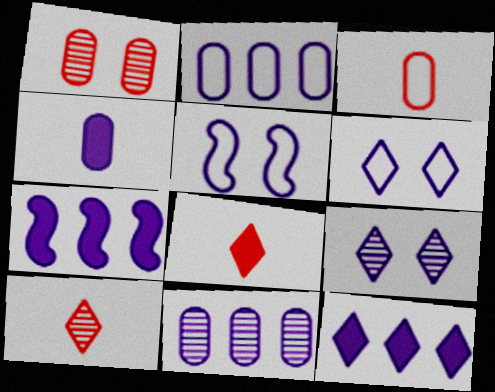[]